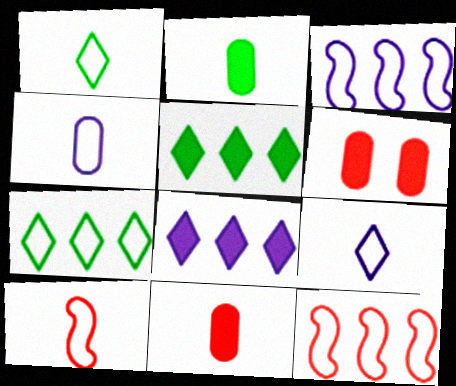[[1, 4, 10]]